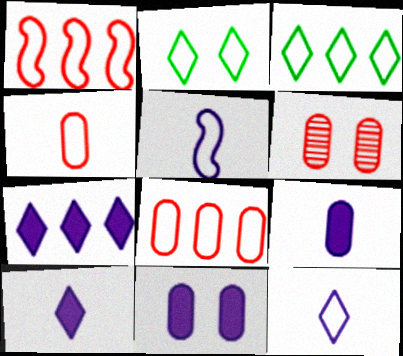[[2, 5, 8]]